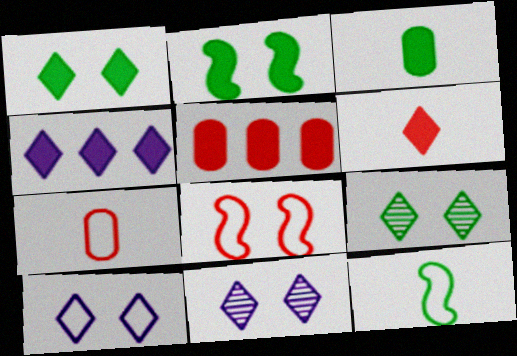[[1, 4, 6], 
[5, 11, 12]]